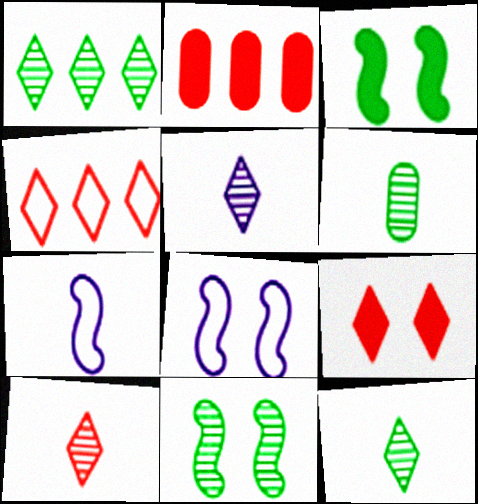[[1, 6, 11], 
[2, 8, 12], 
[4, 9, 10], 
[5, 10, 12]]